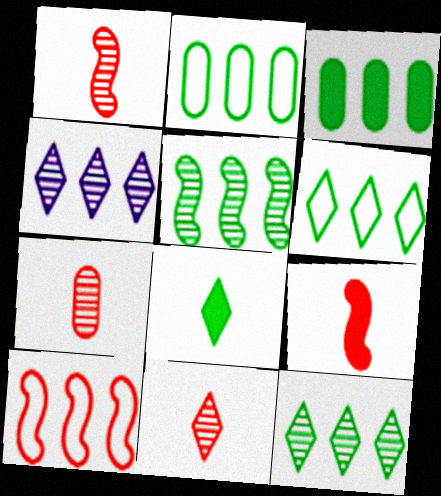[[1, 7, 11], 
[3, 4, 10], 
[3, 5, 6]]